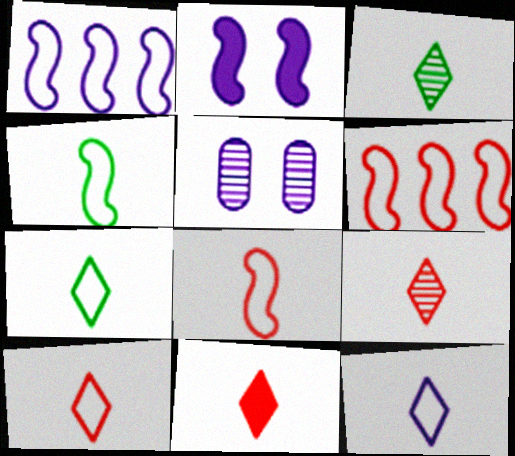[[3, 11, 12], 
[7, 10, 12], 
[9, 10, 11]]